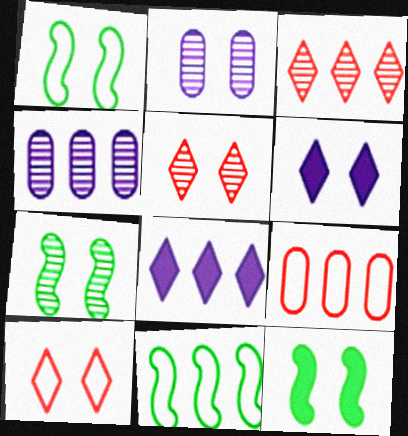[[1, 7, 12], 
[2, 5, 7], 
[2, 10, 12]]